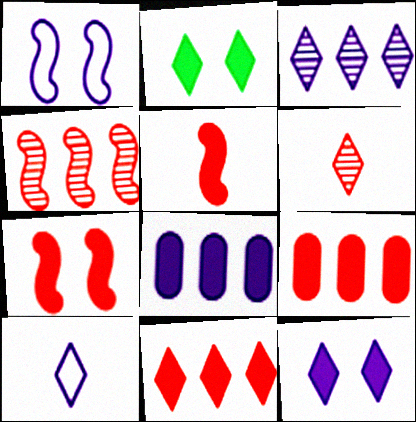[[2, 5, 8], 
[3, 10, 12]]